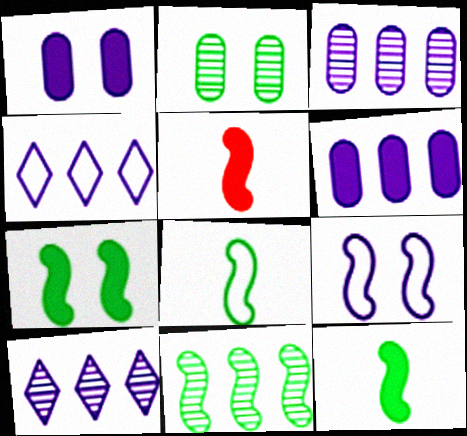[[2, 4, 5], 
[5, 9, 11], 
[7, 8, 11]]